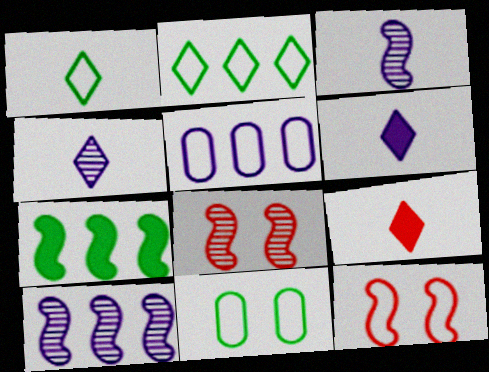[[1, 4, 9], 
[1, 5, 12], 
[3, 7, 12], 
[9, 10, 11]]